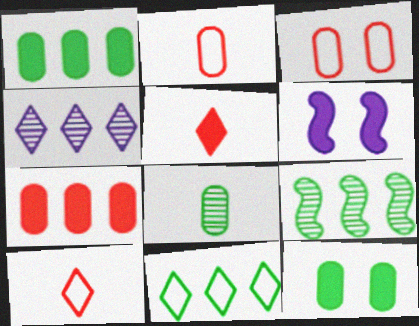[[1, 5, 6], 
[1, 9, 11]]